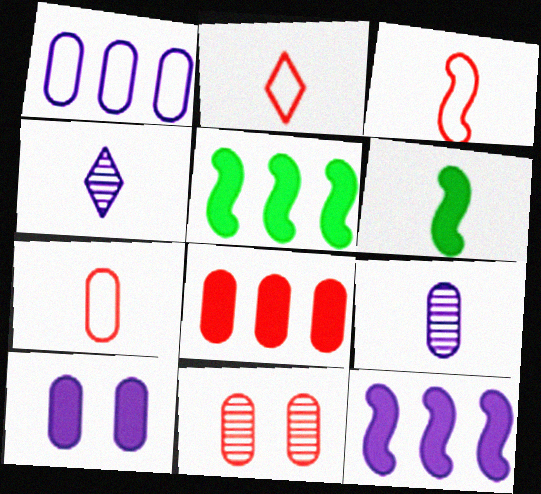[[1, 9, 10], 
[2, 3, 7], 
[2, 6, 9], 
[4, 6, 7], 
[7, 8, 11]]